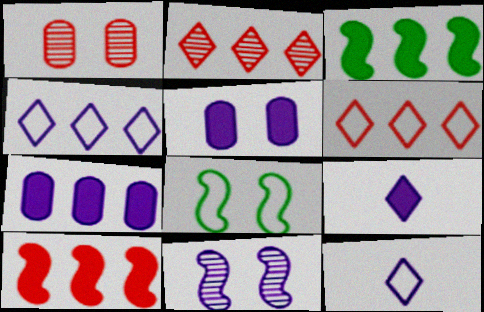[[1, 3, 12], 
[7, 11, 12]]